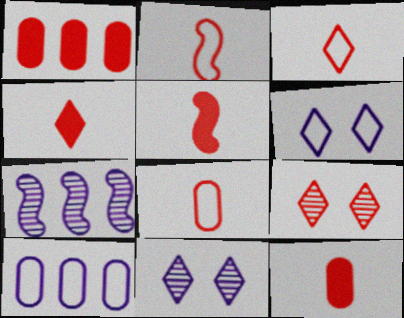[[1, 2, 9], 
[2, 3, 8], 
[4, 5, 12]]